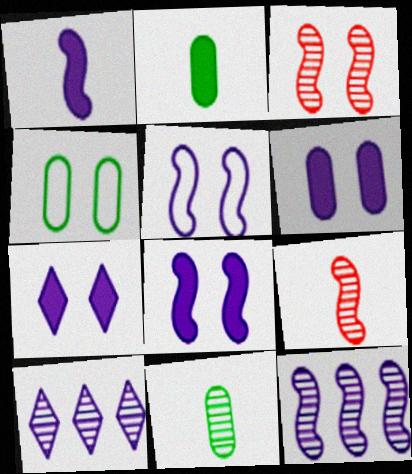[[1, 5, 12], 
[3, 4, 7], 
[3, 10, 11], 
[6, 7, 8]]